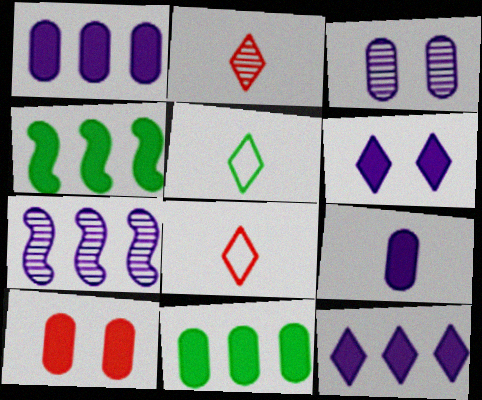[[3, 4, 8], 
[5, 7, 10], 
[9, 10, 11]]